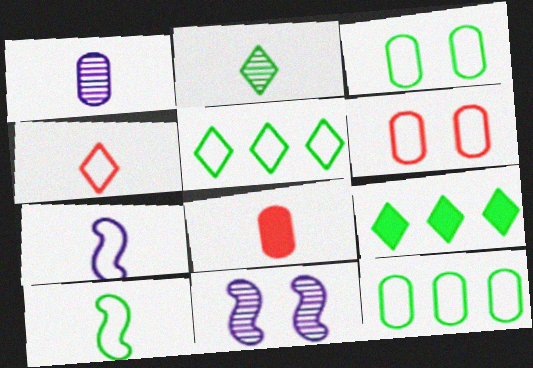[[2, 7, 8], 
[3, 5, 10], 
[5, 6, 7], 
[5, 8, 11]]